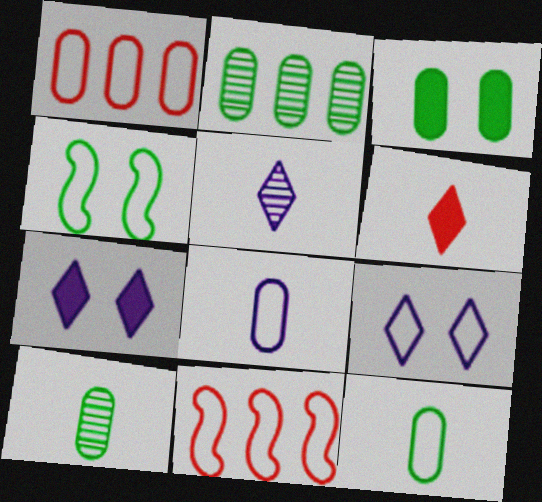[[2, 3, 12], 
[3, 5, 11], 
[7, 10, 11], 
[9, 11, 12]]